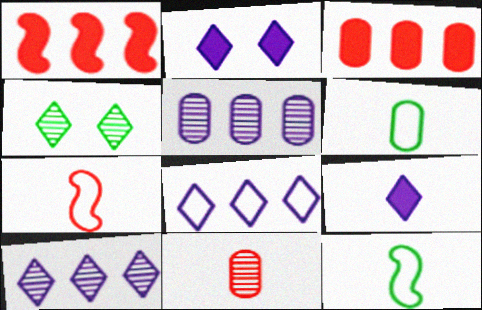[[9, 11, 12]]